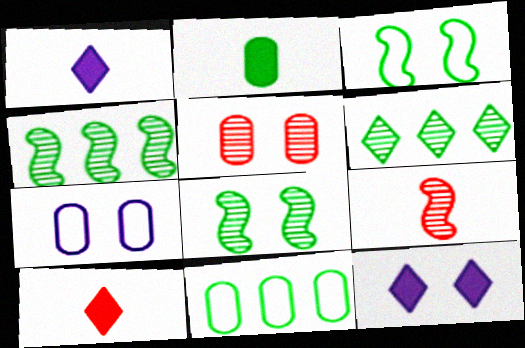[[2, 3, 6], 
[3, 5, 12], 
[4, 7, 10], 
[9, 11, 12]]